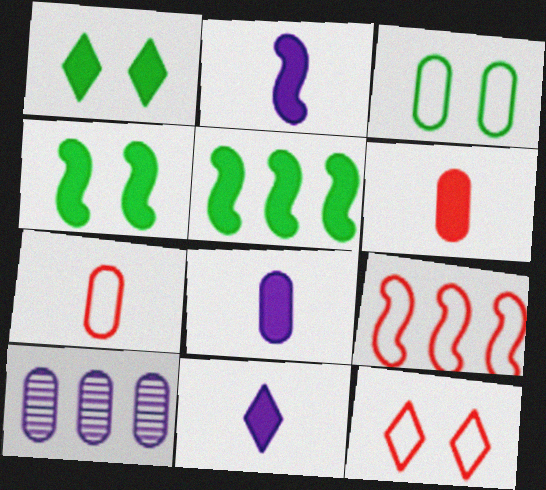[[2, 8, 11], 
[3, 6, 10], 
[7, 9, 12]]